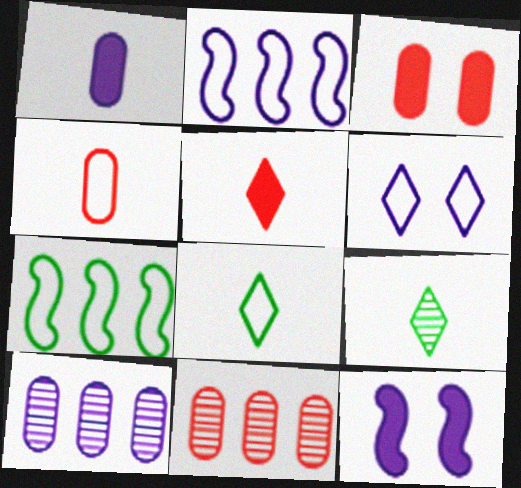[[2, 3, 9], 
[3, 4, 11], 
[4, 6, 7], 
[8, 11, 12]]